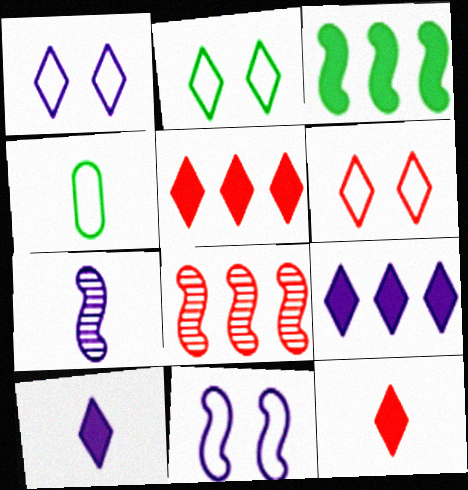[[1, 2, 6], 
[4, 7, 12]]